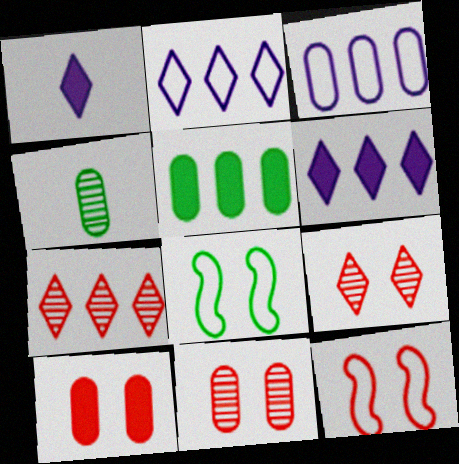[[3, 4, 10], 
[4, 6, 12], 
[9, 10, 12]]